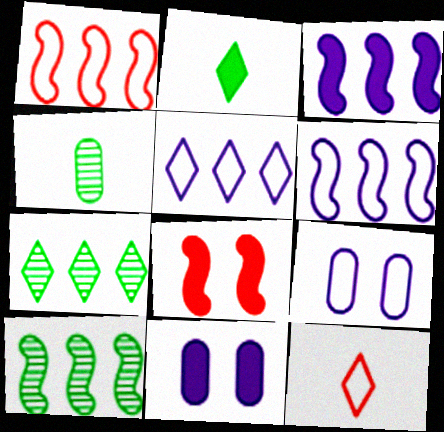[[1, 3, 10], 
[4, 5, 8], 
[10, 11, 12]]